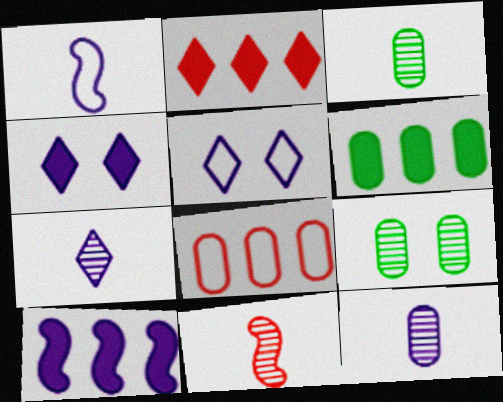[[1, 2, 9], 
[2, 6, 10], 
[3, 7, 11], 
[5, 6, 11], 
[5, 10, 12]]